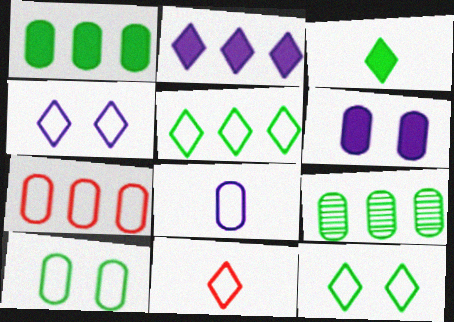[[4, 5, 11], 
[7, 8, 10]]